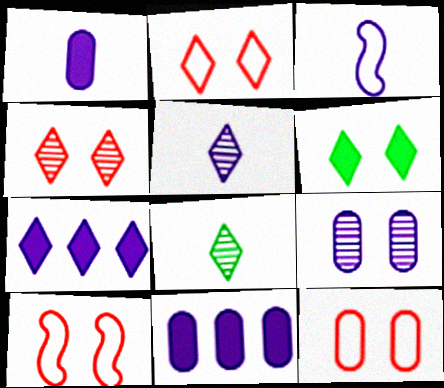[[1, 3, 5], 
[2, 7, 8], 
[2, 10, 12], 
[3, 7, 9], 
[6, 9, 10], 
[8, 10, 11]]